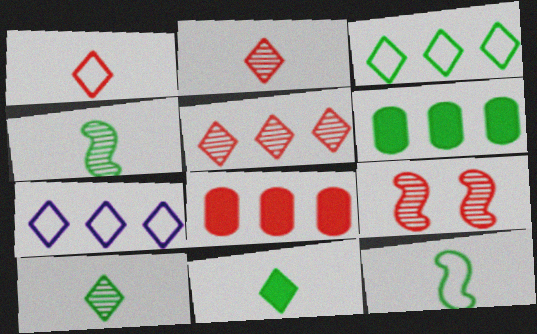[[1, 8, 9]]